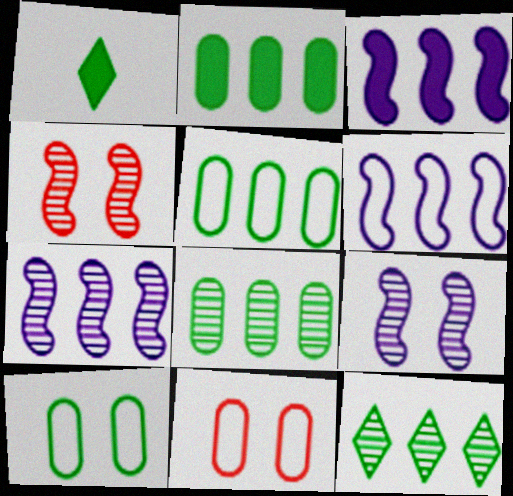[[1, 7, 11], 
[2, 5, 8], 
[3, 6, 7]]